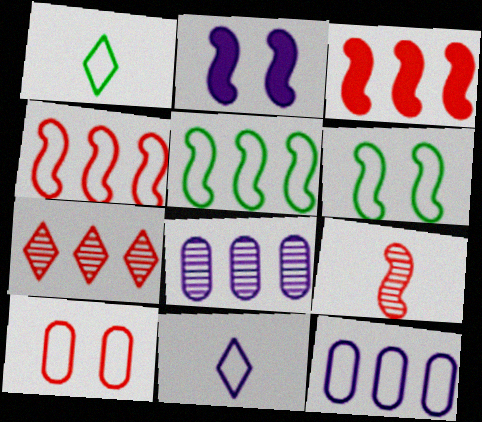[[2, 5, 9], 
[2, 8, 11], 
[5, 10, 11]]